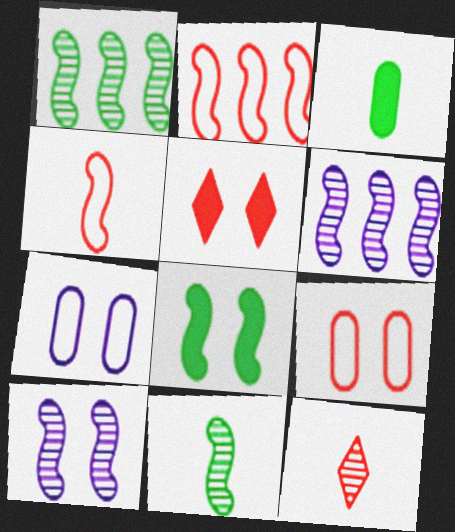[[4, 6, 8]]